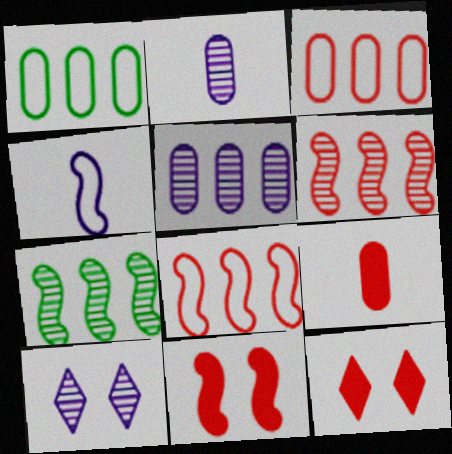[[4, 7, 11]]